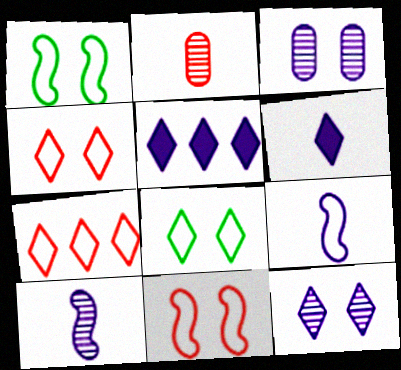[[1, 2, 5], 
[3, 5, 9]]